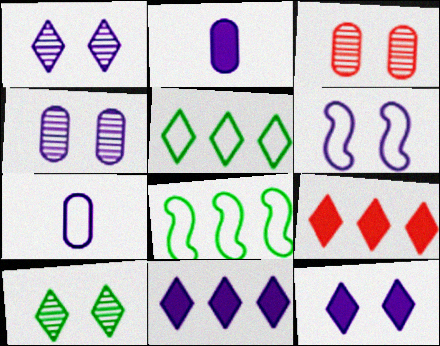[[4, 6, 12]]